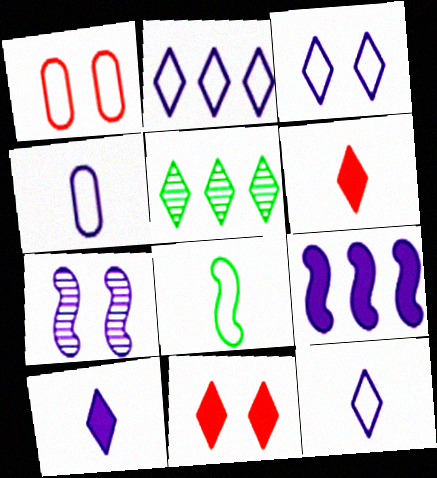[[1, 2, 8], 
[2, 3, 12], 
[3, 5, 6], 
[5, 11, 12]]